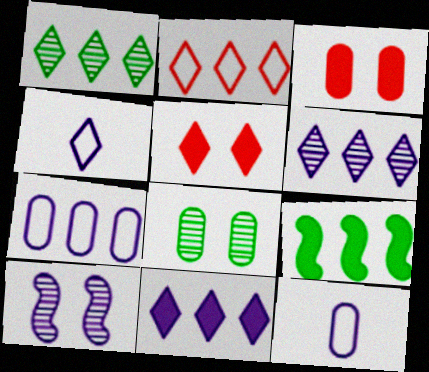[[1, 2, 11], 
[1, 4, 5], 
[10, 11, 12]]